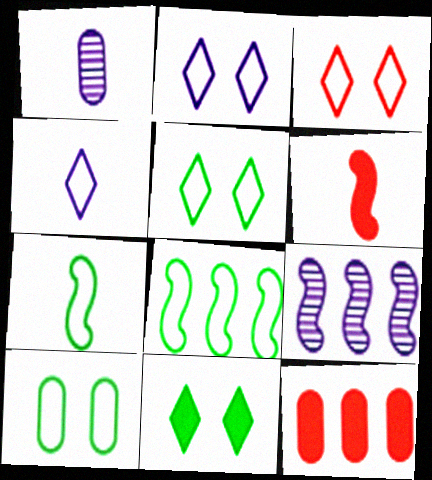[[1, 10, 12], 
[2, 3, 5]]